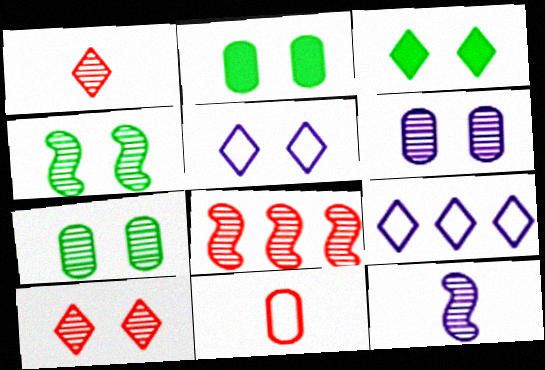[[1, 3, 9], 
[3, 5, 10], 
[4, 6, 10], 
[4, 8, 12]]